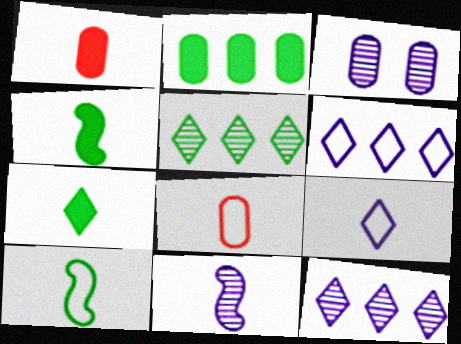[[2, 3, 8], 
[3, 11, 12], 
[7, 8, 11], 
[8, 9, 10]]